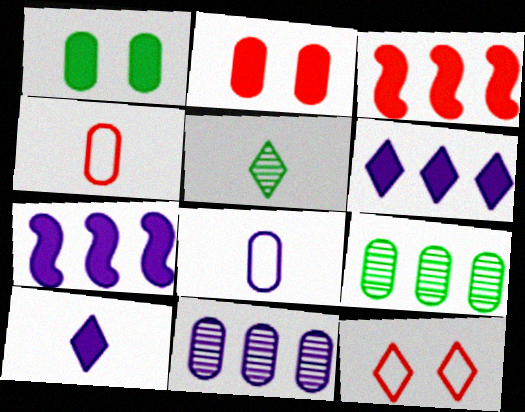[[1, 3, 10], 
[1, 4, 11], 
[2, 8, 9], 
[5, 6, 12]]